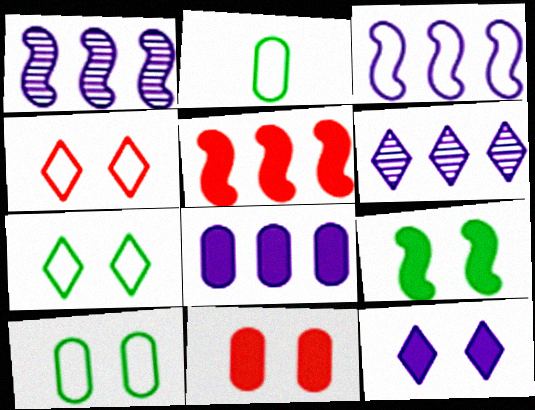[[2, 3, 4], 
[3, 6, 8], 
[9, 11, 12]]